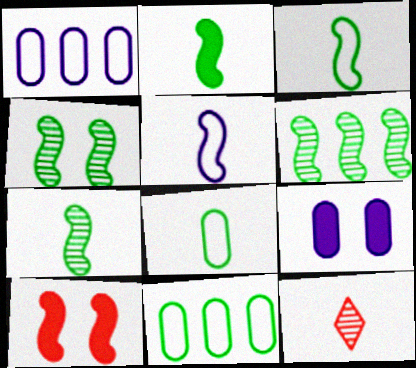[[2, 3, 7], 
[4, 6, 7], 
[5, 6, 10]]